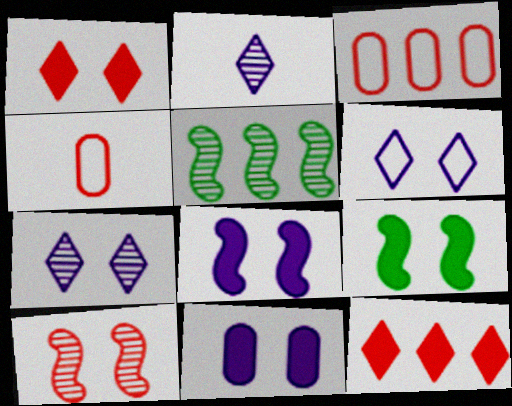[[1, 9, 11], 
[2, 3, 9], 
[4, 10, 12]]